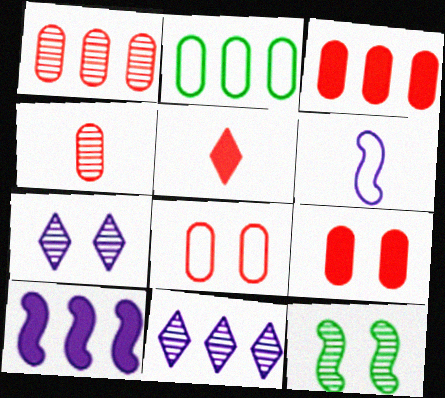[[3, 4, 8], 
[4, 11, 12]]